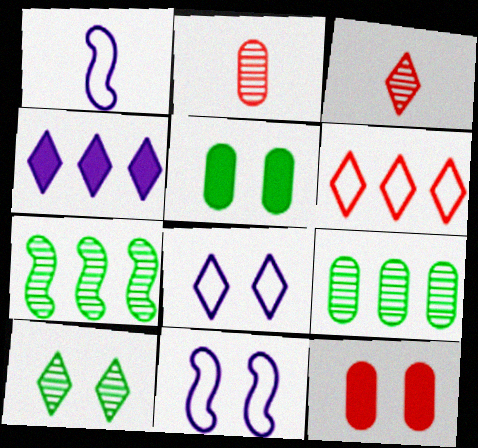[[10, 11, 12]]